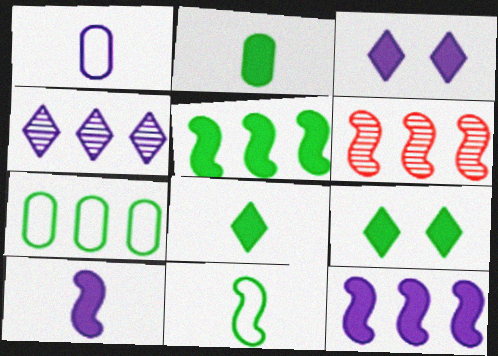[[1, 6, 9], 
[2, 5, 9]]